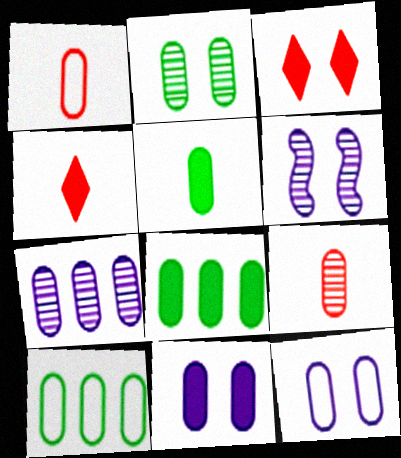[[1, 10, 12], 
[2, 5, 10], 
[2, 7, 9], 
[4, 6, 10], 
[8, 9, 12], 
[9, 10, 11]]